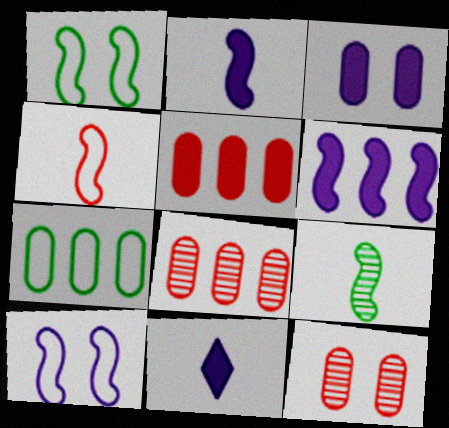[[1, 8, 11], 
[2, 4, 9], 
[3, 6, 11]]